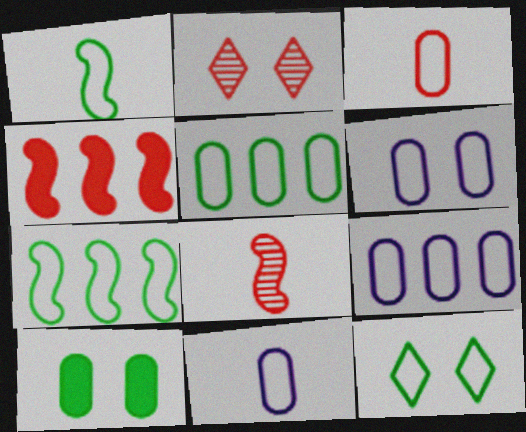[[1, 5, 12], 
[2, 3, 4], 
[3, 5, 6], 
[6, 9, 11]]